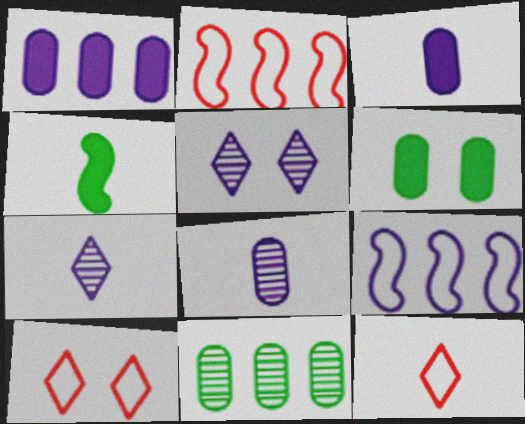[[2, 6, 7], 
[3, 5, 9], 
[4, 8, 12]]